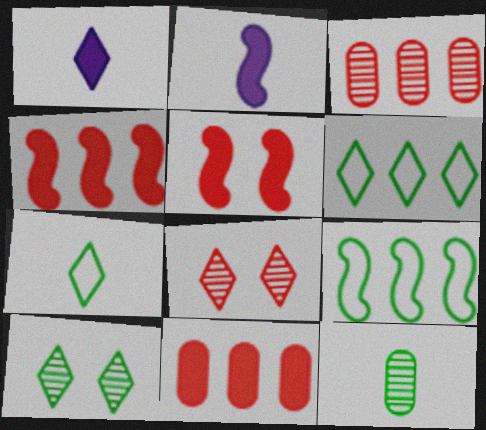[[1, 6, 8]]